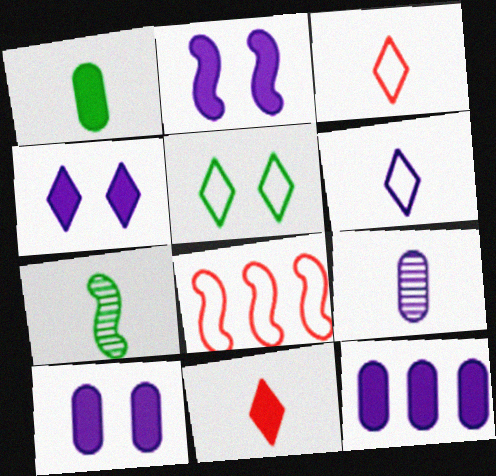[[2, 4, 10], 
[2, 7, 8]]